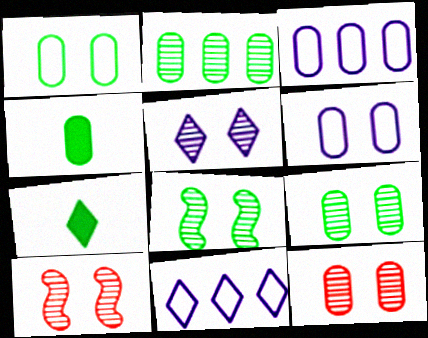[[1, 2, 4], 
[3, 4, 12], 
[3, 7, 10], 
[4, 10, 11], 
[5, 8, 12], 
[5, 9, 10]]